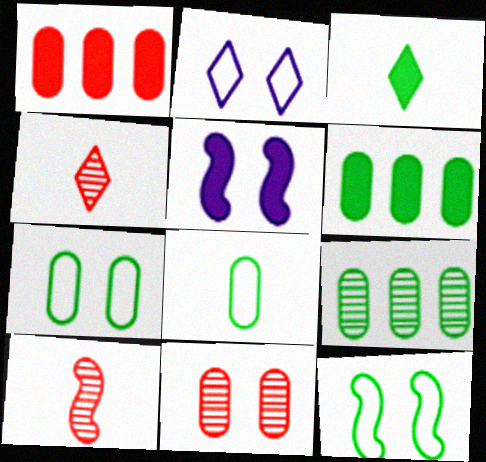[[1, 3, 5], 
[2, 6, 10], 
[3, 9, 12]]